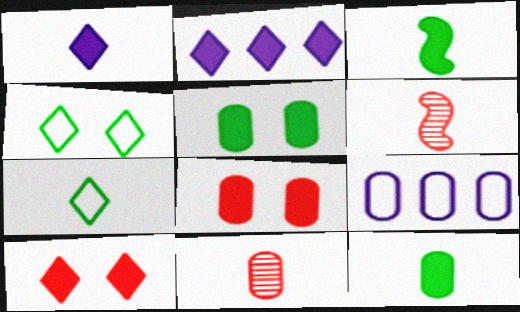[[2, 3, 8], 
[5, 9, 11]]